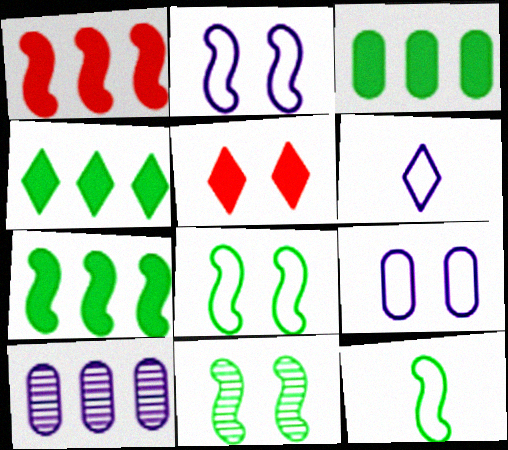[[3, 4, 7], 
[5, 9, 11], 
[5, 10, 12], 
[7, 11, 12]]